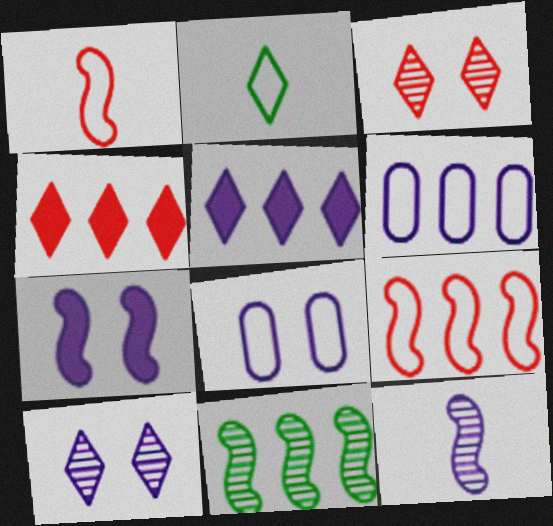[[1, 7, 11], 
[2, 3, 5], 
[2, 4, 10], 
[2, 8, 9], 
[4, 6, 11], 
[5, 8, 12], 
[7, 8, 10]]